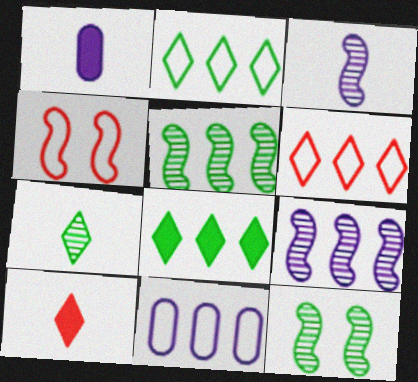[[1, 6, 12], 
[10, 11, 12]]